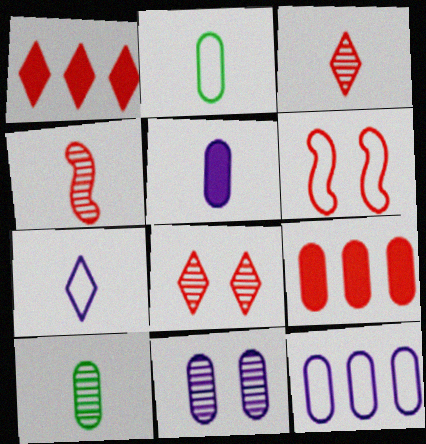[[2, 9, 11], 
[3, 6, 9], 
[5, 11, 12]]